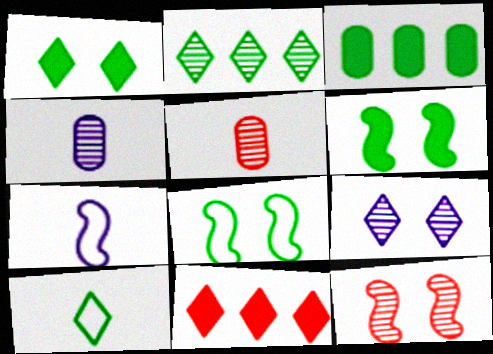[[1, 2, 10], 
[2, 4, 12], 
[4, 8, 11], 
[9, 10, 11]]